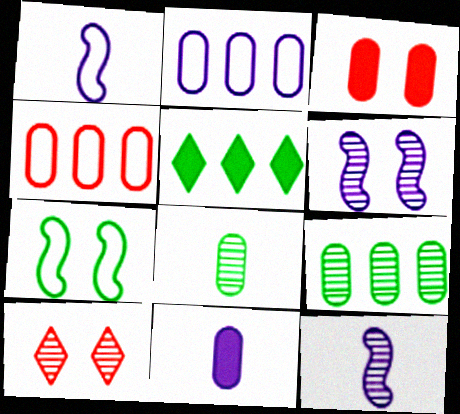[[2, 3, 8], 
[5, 7, 8], 
[9, 10, 12]]